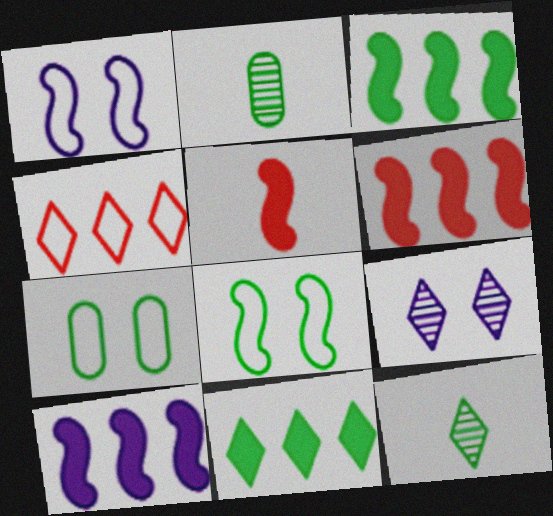[[2, 8, 11], 
[3, 6, 10], 
[3, 7, 12]]